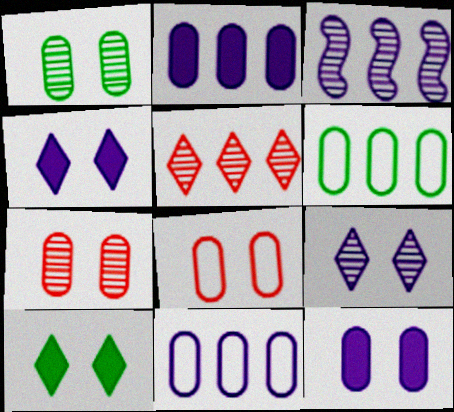[[1, 8, 12]]